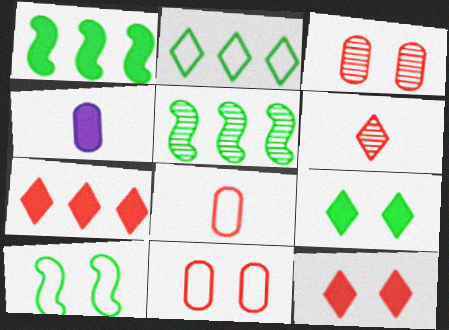[[1, 4, 12]]